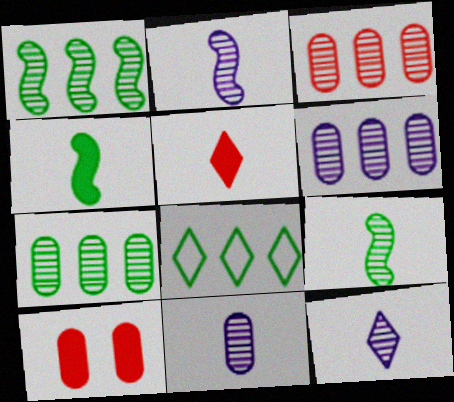[[2, 8, 10], 
[2, 11, 12], 
[3, 6, 7]]